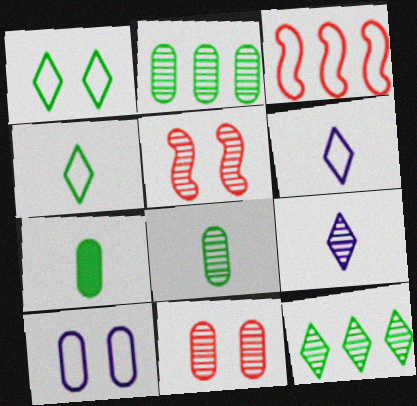[[2, 5, 9], 
[3, 4, 10]]